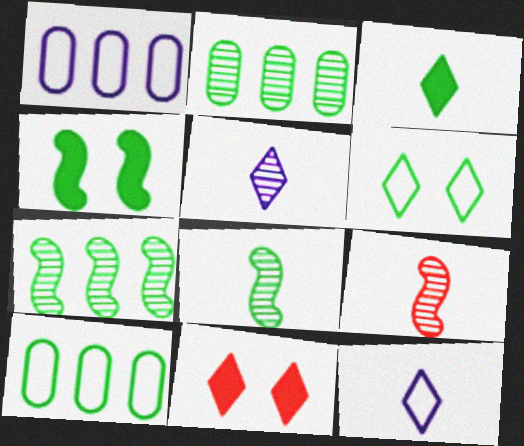[[1, 8, 11]]